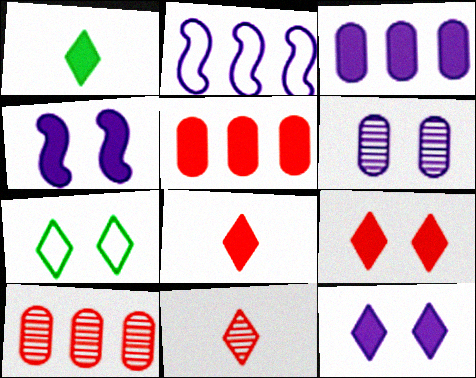[[1, 4, 5]]